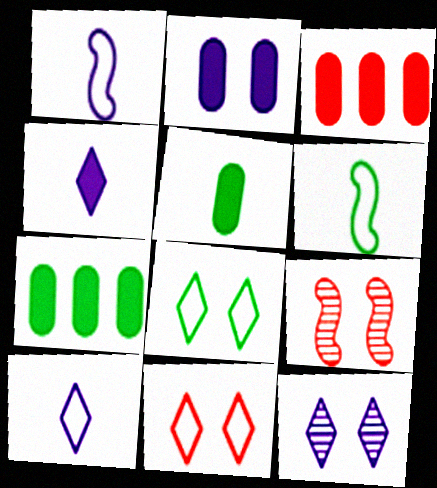[[2, 3, 5], 
[2, 8, 9], 
[3, 6, 12], 
[7, 9, 10]]